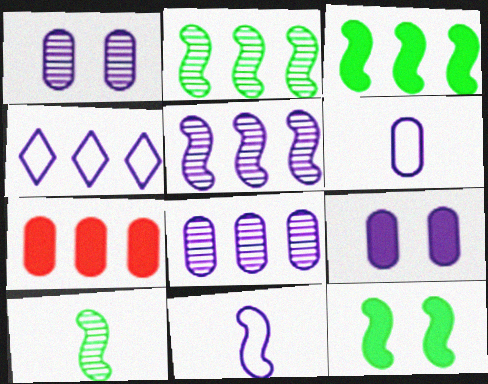[[2, 4, 7], 
[6, 8, 9]]